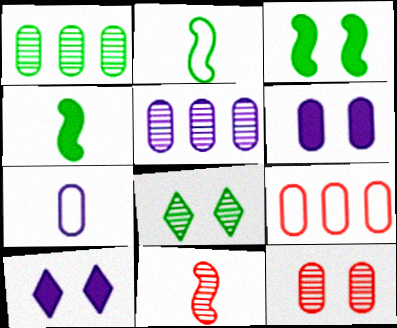[[5, 6, 7], 
[5, 8, 11]]